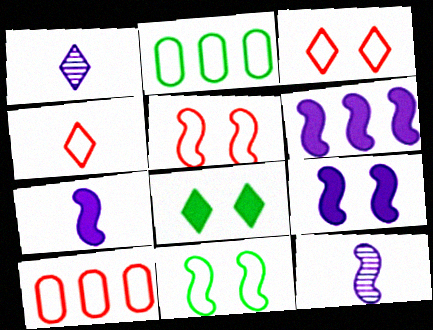[[4, 5, 10], 
[6, 7, 9], 
[8, 10, 12]]